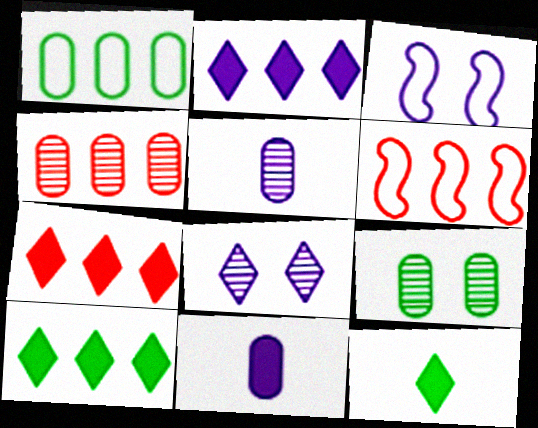[[2, 3, 5], 
[2, 7, 10], 
[3, 4, 12], 
[4, 5, 9], 
[4, 6, 7]]